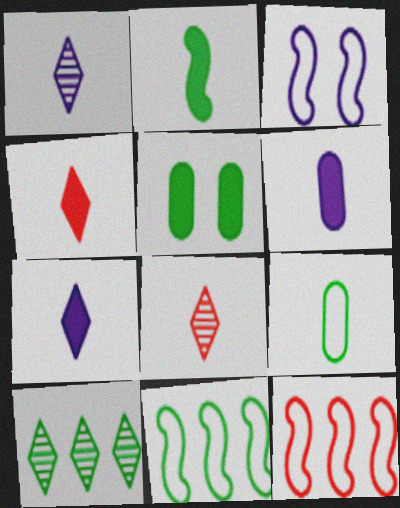[[1, 5, 12], 
[2, 4, 6]]